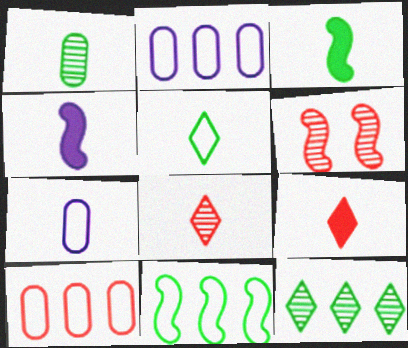[[1, 3, 5], 
[3, 7, 8], 
[4, 6, 11], 
[6, 9, 10]]